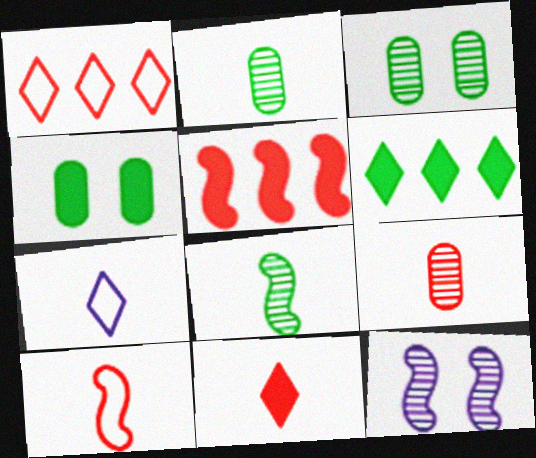[[3, 5, 7], 
[9, 10, 11]]